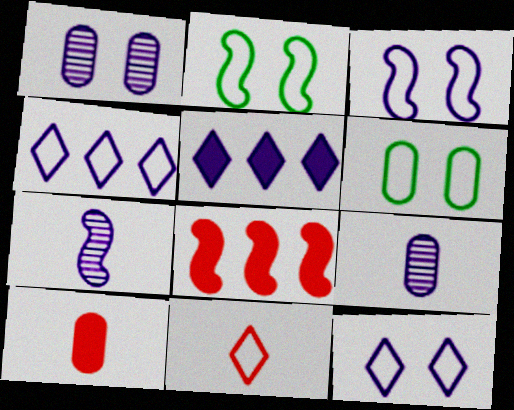[[2, 7, 8], 
[3, 5, 9]]